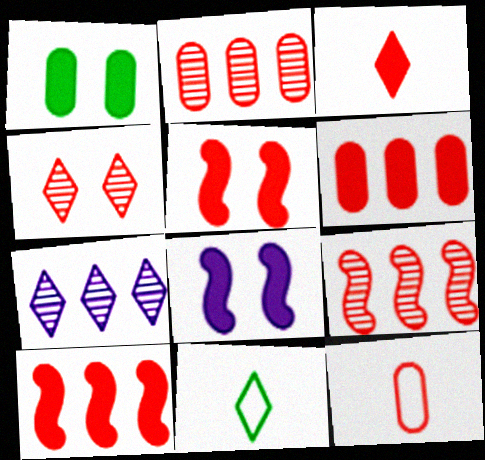[[2, 8, 11], 
[3, 5, 6], 
[4, 10, 12]]